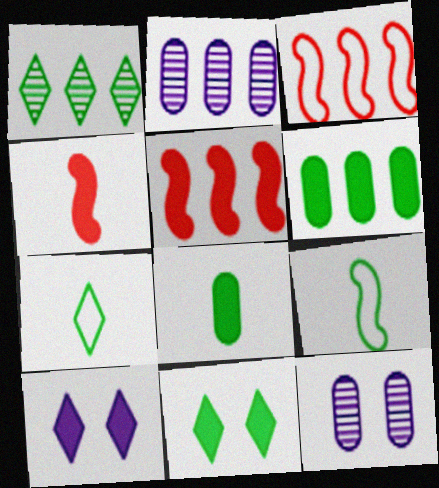[[1, 7, 11], 
[4, 6, 10], 
[5, 7, 12], 
[5, 8, 10]]